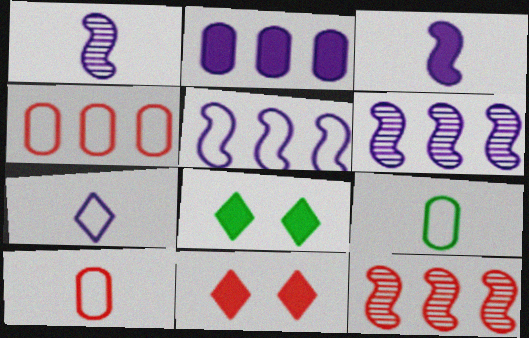[[1, 4, 8], 
[6, 8, 10], 
[6, 9, 11], 
[10, 11, 12]]